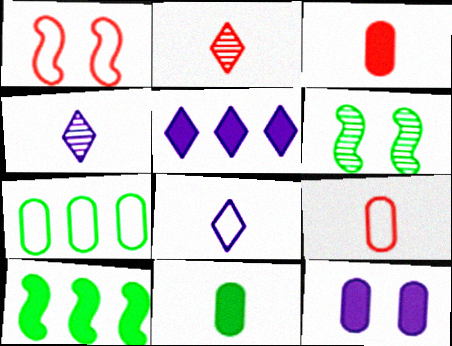[[1, 7, 8], 
[5, 6, 9]]